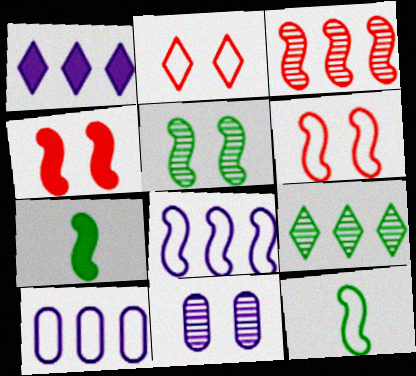[[2, 10, 12], 
[6, 8, 12]]